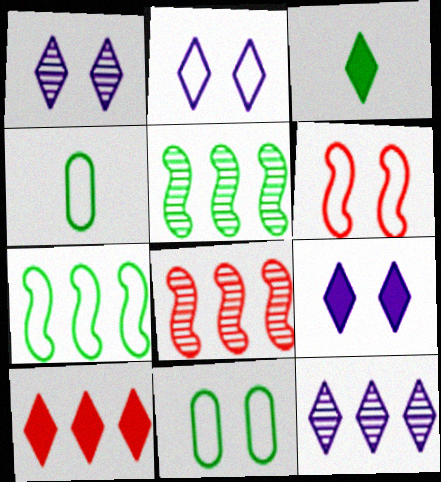[[1, 2, 9], 
[2, 6, 11], 
[3, 5, 11], 
[3, 9, 10], 
[4, 8, 9]]